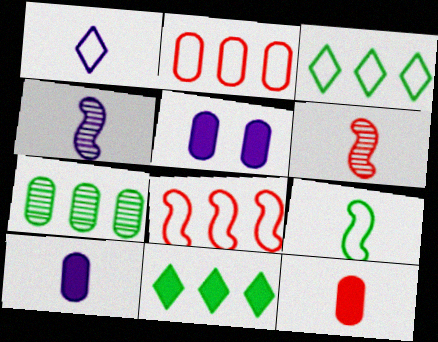[[1, 4, 10], 
[3, 5, 6]]